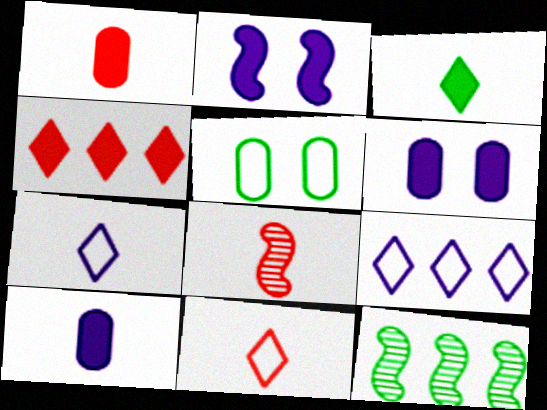[[1, 8, 11], 
[3, 5, 12], 
[6, 11, 12]]